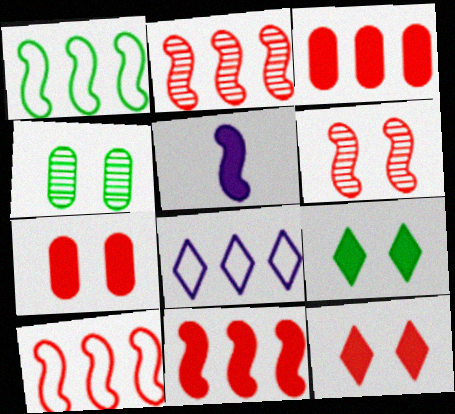[[1, 5, 6], 
[2, 10, 11], 
[3, 5, 9]]